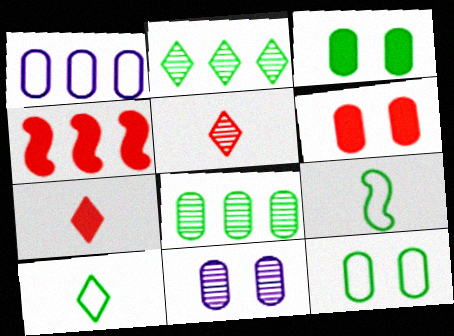[[1, 2, 4], 
[2, 3, 9], 
[4, 6, 7], 
[4, 10, 11], 
[6, 11, 12]]